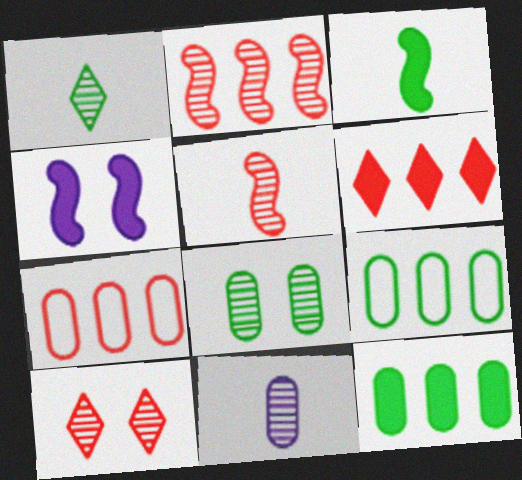[[1, 4, 7], 
[1, 5, 11], 
[2, 6, 7]]